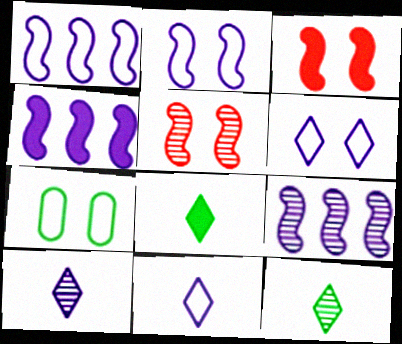[[1, 4, 9]]